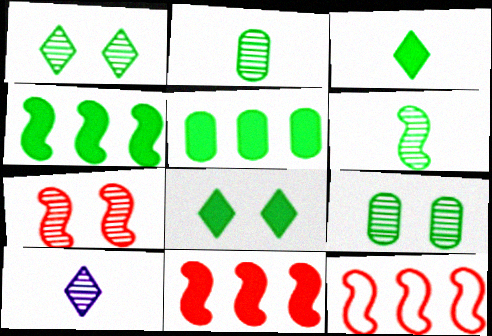[]